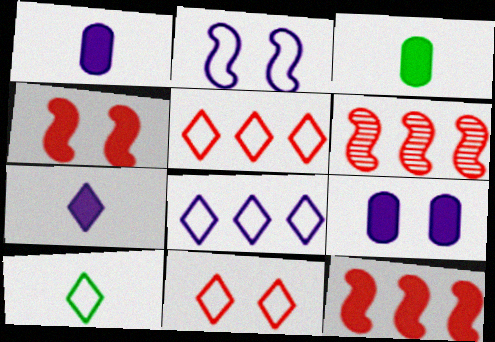[[6, 9, 10], 
[8, 10, 11]]